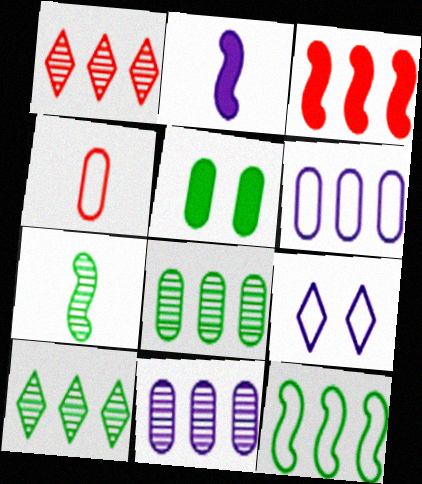[[2, 9, 11], 
[3, 6, 10], 
[4, 5, 11], 
[4, 9, 12]]